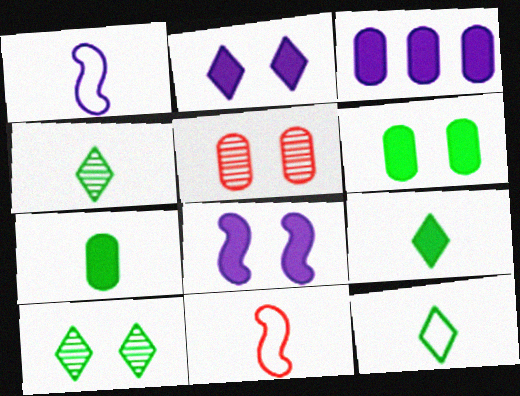[[3, 10, 11], 
[4, 9, 12]]